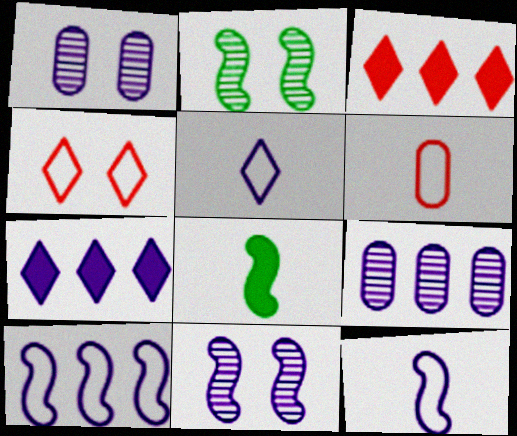[[1, 7, 12], 
[2, 6, 7], 
[4, 8, 9], 
[7, 9, 10]]